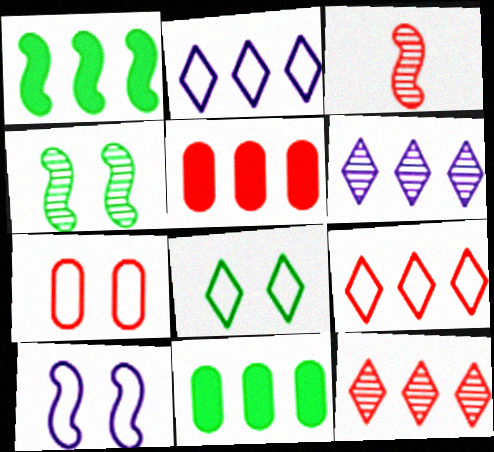[[1, 3, 10], 
[7, 8, 10]]